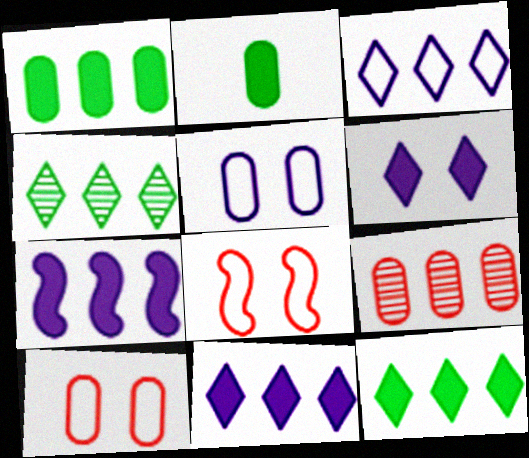[[2, 5, 9]]